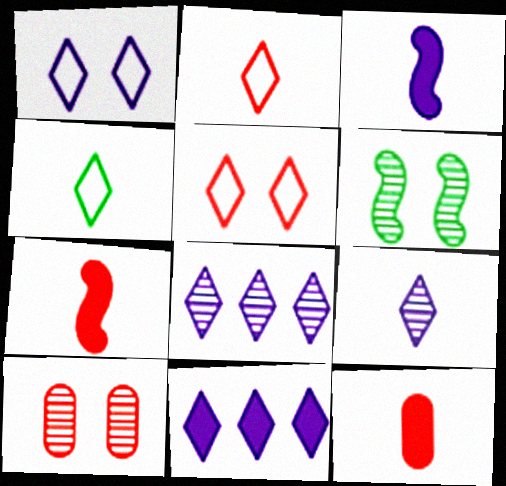[[1, 9, 11]]